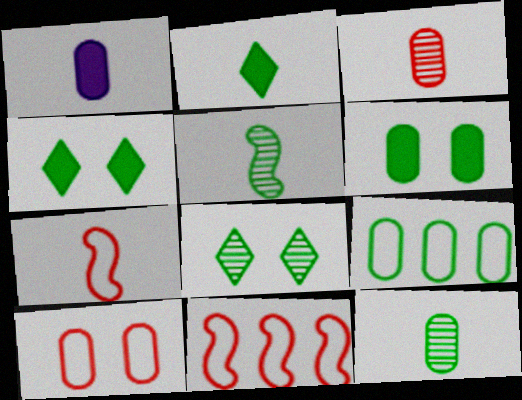[[1, 8, 11], 
[4, 5, 9], 
[6, 9, 12]]